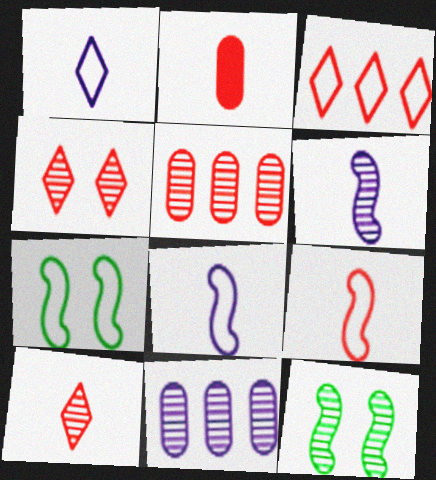[[2, 9, 10], 
[10, 11, 12]]